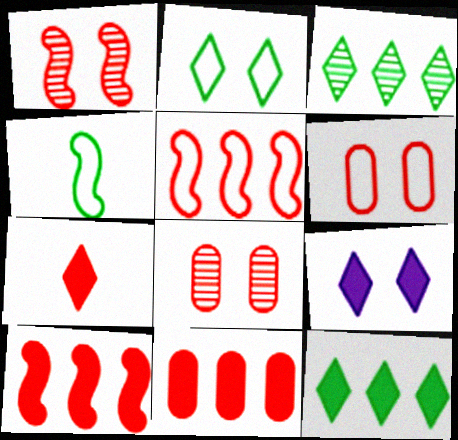[[5, 7, 8], 
[7, 9, 12]]